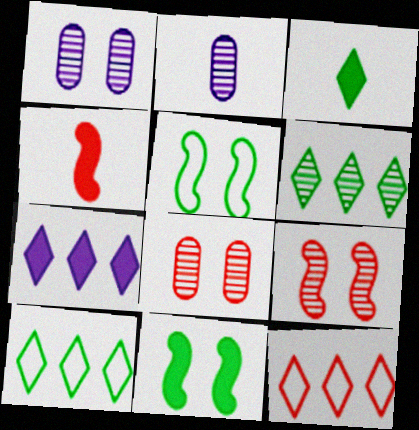[[1, 4, 10], 
[2, 6, 9], 
[2, 11, 12], 
[4, 8, 12], 
[6, 7, 12]]